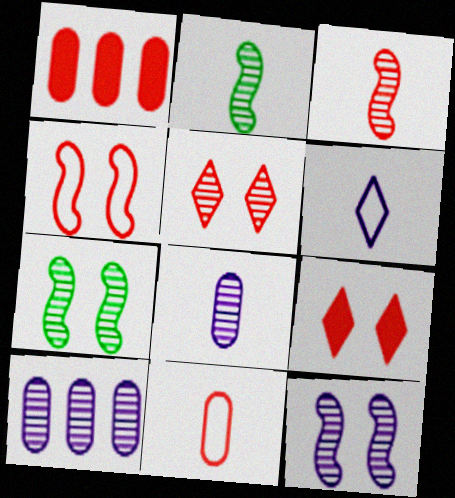[[1, 6, 7], 
[2, 5, 10]]